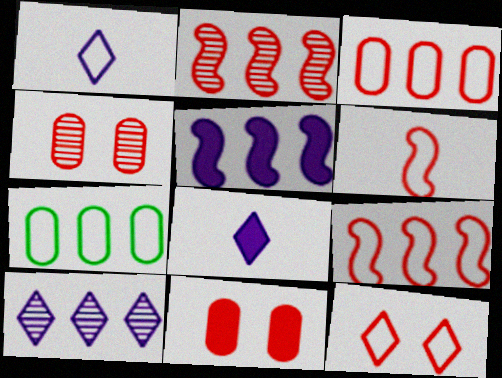[[3, 6, 12]]